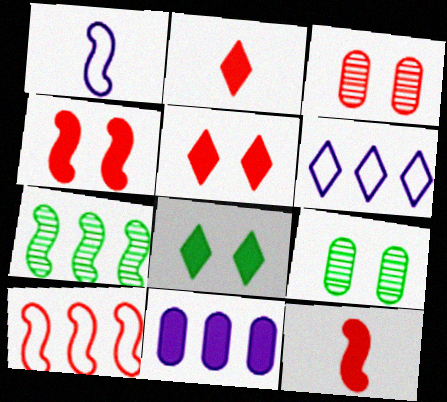[[1, 4, 7], 
[2, 3, 10], 
[6, 9, 12], 
[8, 11, 12]]